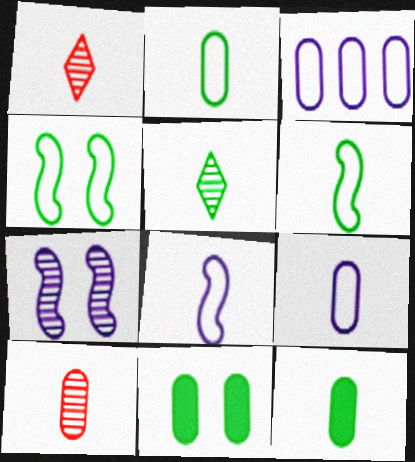[[1, 8, 12], 
[3, 10, 11], 
[5, 6, 12], 
[9, 10, 12]]